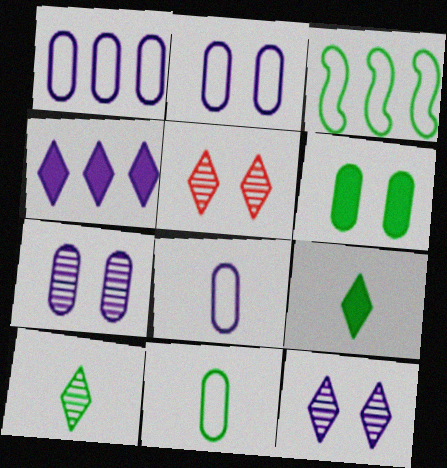[[1, 2, 8], 
[3, 6, 10]]